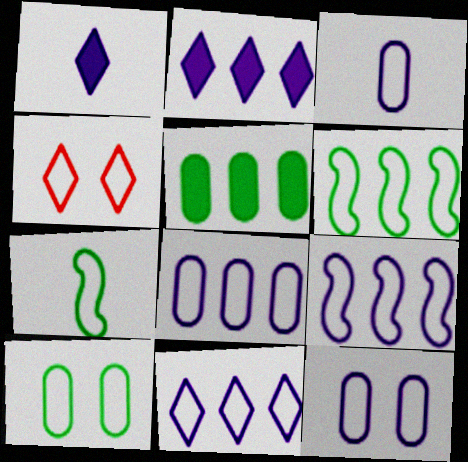[[3, 4, 6], 
[3, 8, 12], 
[4, 7, 8], 
[8, 9, 11]]